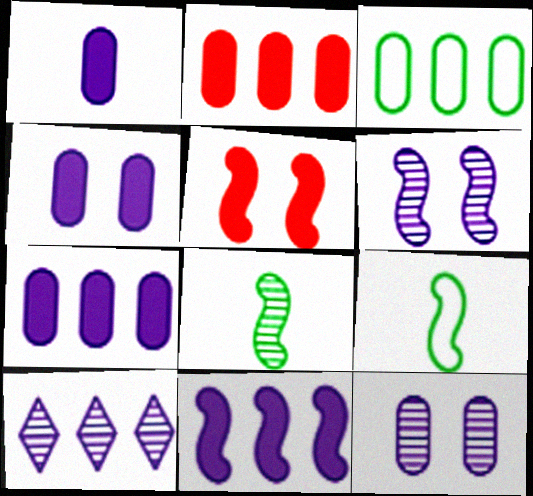[[1, 4, 7]]